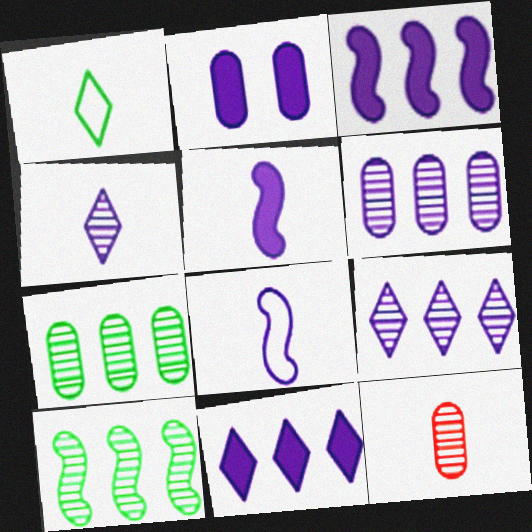[[1, 5, 12], 
[2, 5, 11], 
[2, 8, 9]]